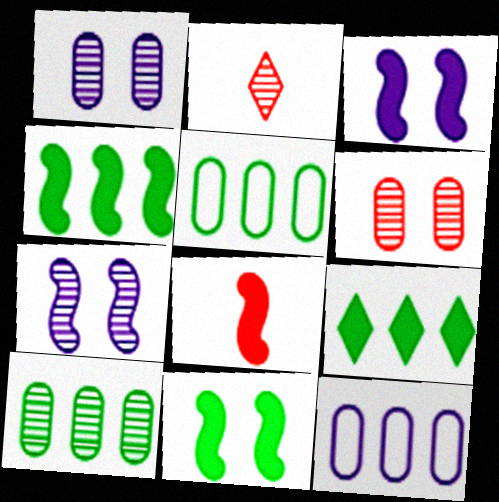[[2, 3, 5], 
[2, 7, 10], 
[2, 11, 12], 
[3, 4, 8]]